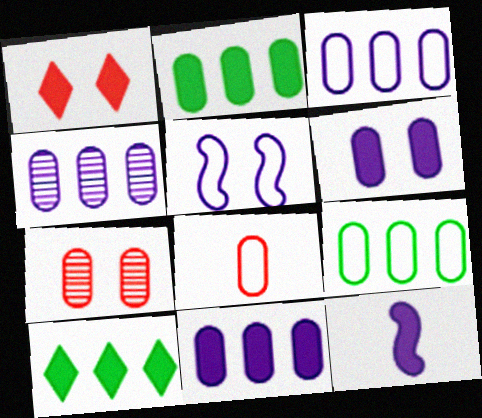[[1, 2, 12], 
[3, 4, 11]]